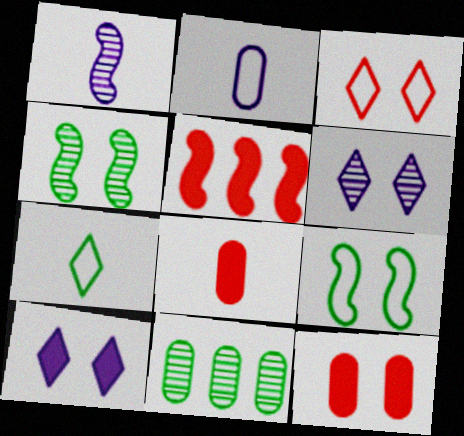[[1, 5, 9], 
[1, 7, 8], 
[2, 11, 12], 
[6, 9, 12]]